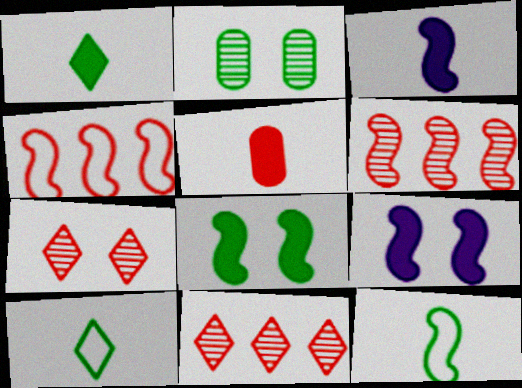[[1, 3, 5], 
[4, 5, 7], 
[6, 9, 12]]